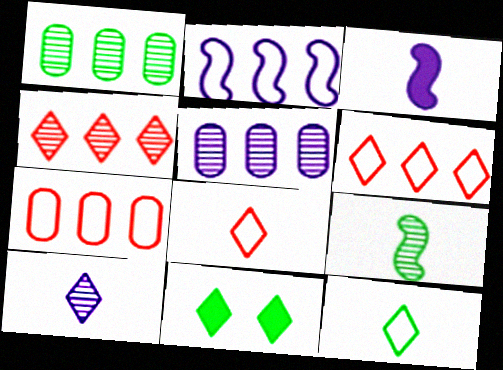[[6, 10, 11]]